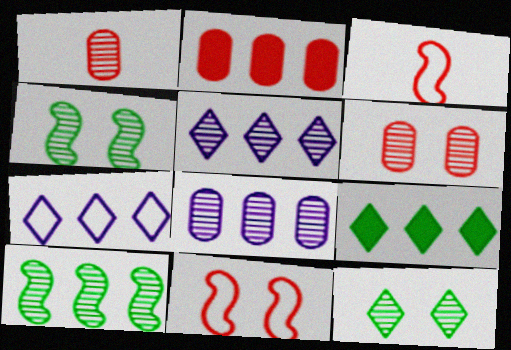[[1, 4, 5], 
[2, 7, 10]]